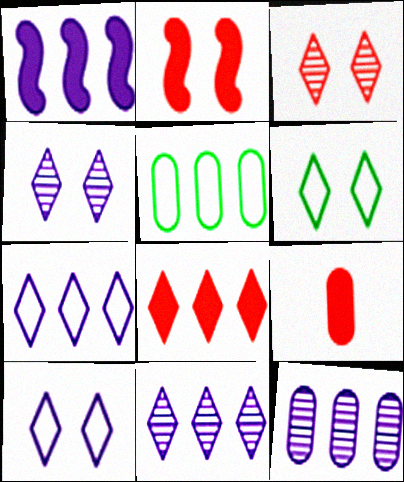[[1, 7, 12], 
[2, 8, 9]]